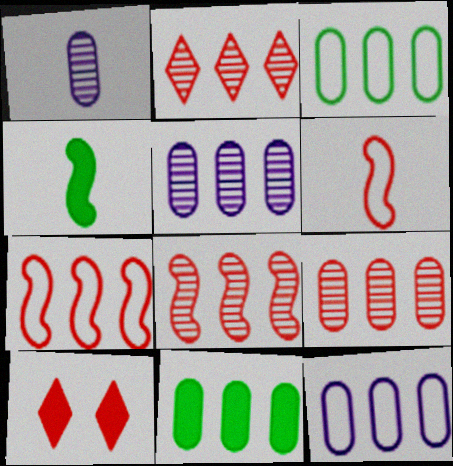[[2, 8, 9], 
[6, 9, 10], 
[9, 11, 12]]